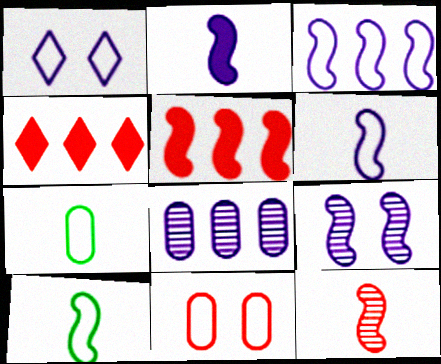[[1, 2, 8], 
[2, 3, 9], 
[2, 10, 12], 
[4, 7, 9], 
[4, 11, 12], 
[5, 9, 10]]